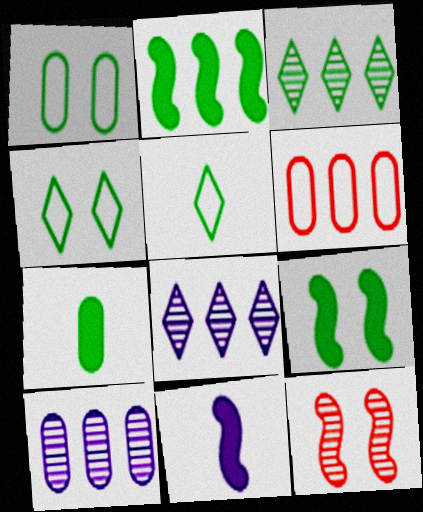[[2, 6, 8]]